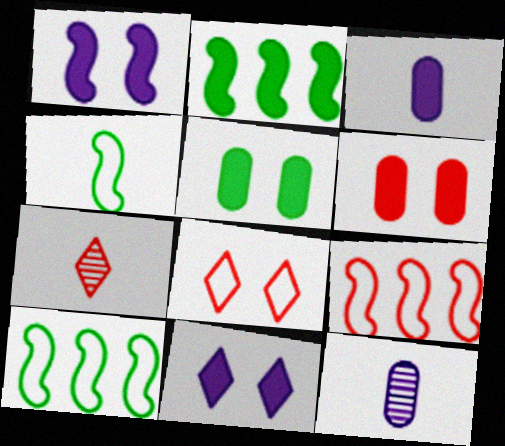[[2, 8, 12], 
[3, 4, 7], 
[6, 7, 9]]